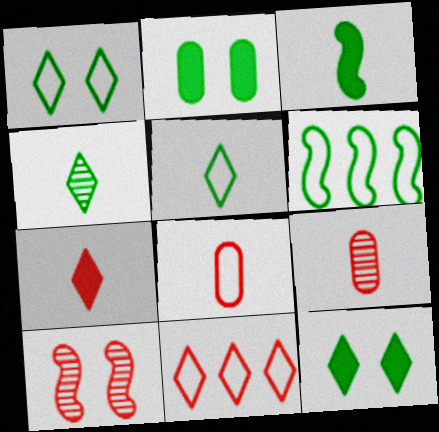[[2, 4, 6]]